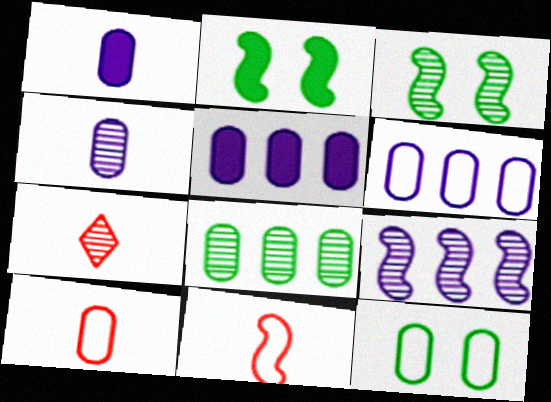[[2, 6, 7], 
[2, 9, 11], 
[6, 10, 12]]